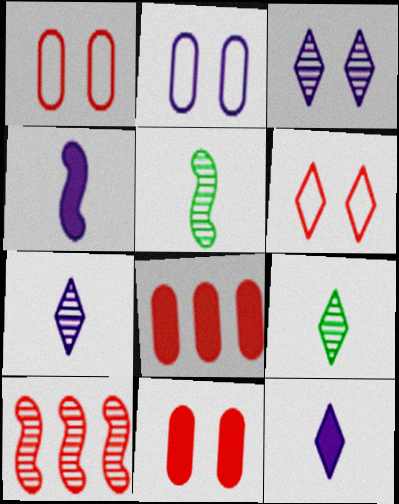[]